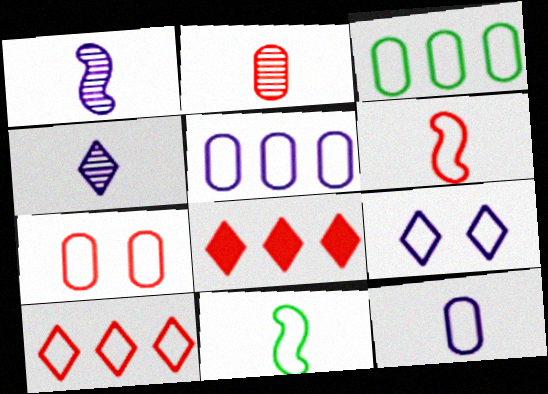[[3, 6, 9], 
[3, 7, 12], 
[6, 7, 10]]